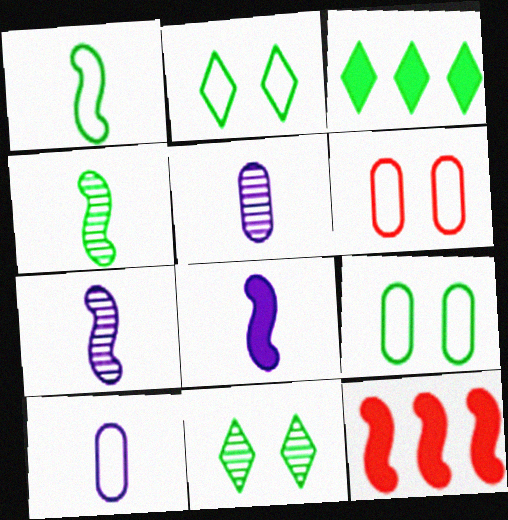[[2, 5, 12], 
[3, 4, 9], 
[3, 6, 7], 
[10, 11, 12]]